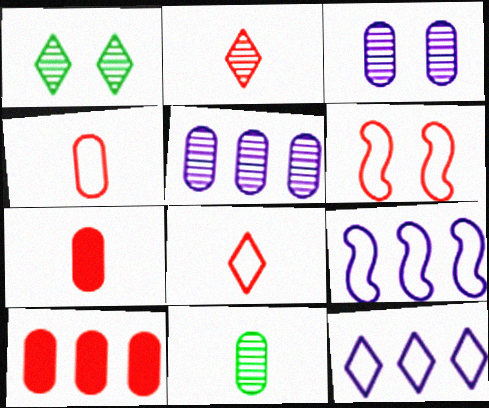[[1, 7, 9], 
[2, 6, 10]]